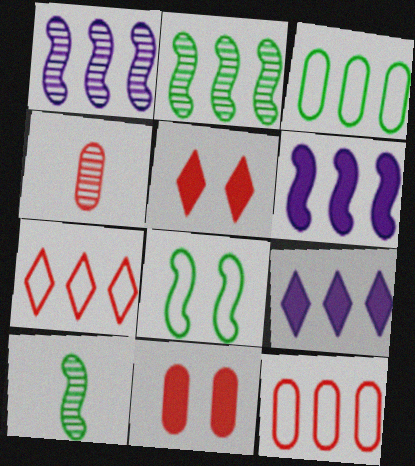[[2, 9, 12], 
[4, 8, 9], 
[4, 11, 12]]